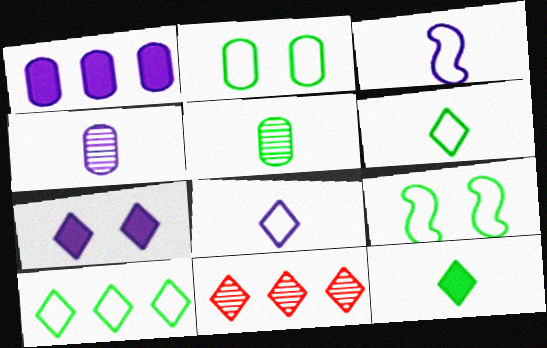[[6, 7, 11]]